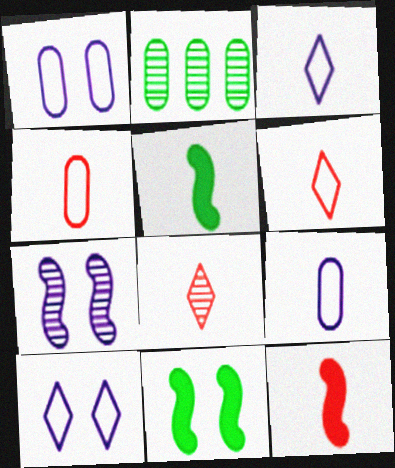[[2, 7, 8], 
[2, 10, 12], 
[4, 8, 12], 
[5, 8, 9]]